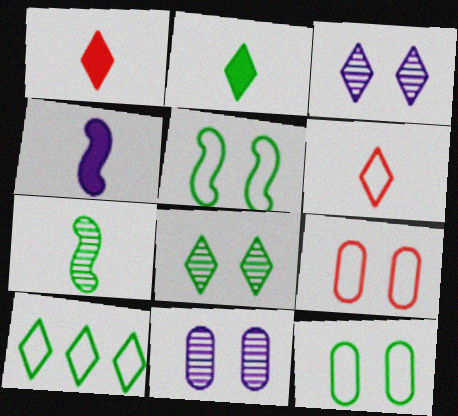[[1, 3, 10], 
[2, 8, 10]]